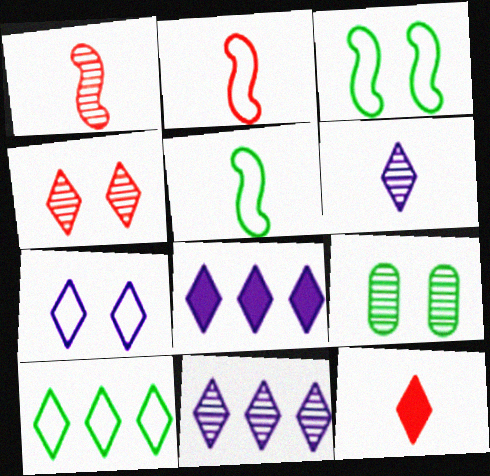[[1, 9, 11], 
[2, 8, 9], 
[6, 7, 8]]